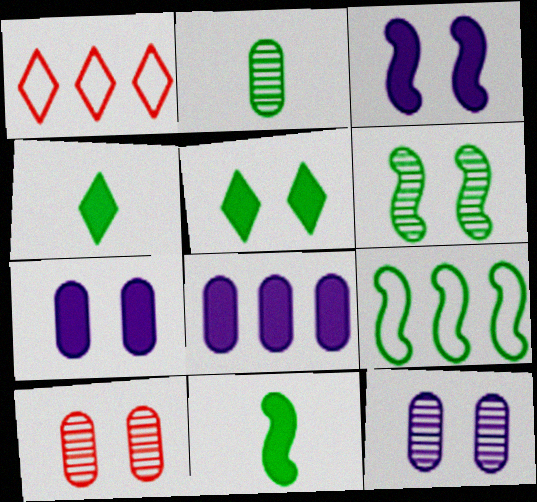[[1, 2, 3], 
[1, 11, 12], 
[2, 5, 9], 
[6, 9, 11]]